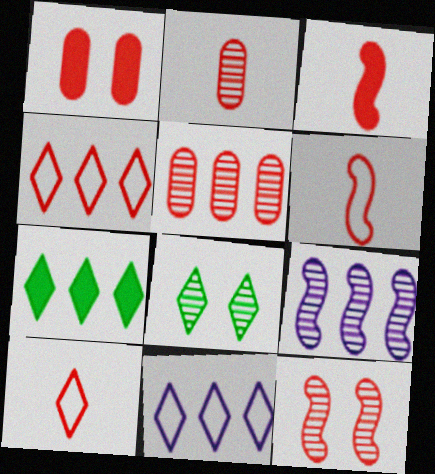[[2, 3, 10], 
[2, 8, 9]]